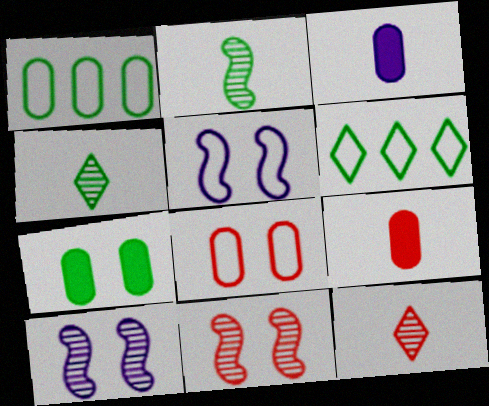[[2, 6, 7], 
[3, 6, 11], 
[6, 9, 10]]